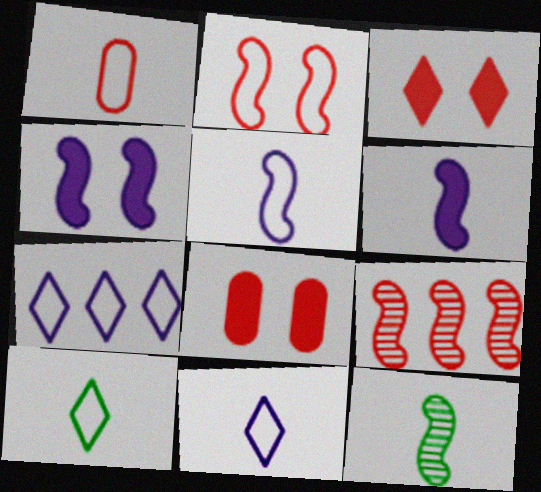[[1, 3, 9], 
[1, 5, 10], 
[7, 8, 12]]